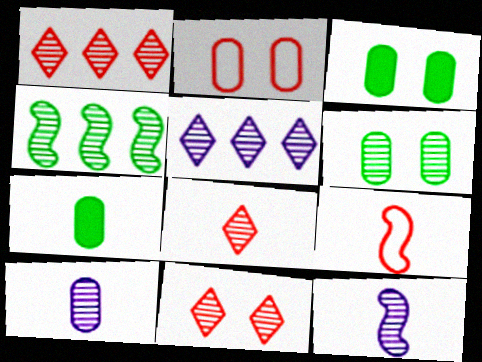[[1, 6, 12], 
[1, 8, 11], 
[3, 5, 9], 
[4, 10, 11]]